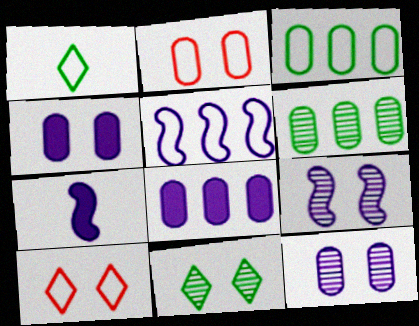[[1, 2, 5], 
[5, 7, 9], 
[6, 7, 10]]